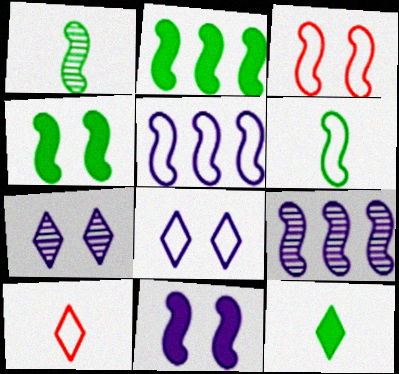[[3, 5, 6]]